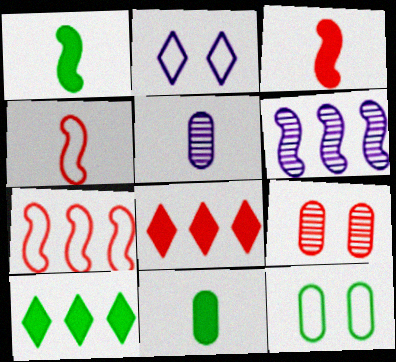[[4, 8, 9]]